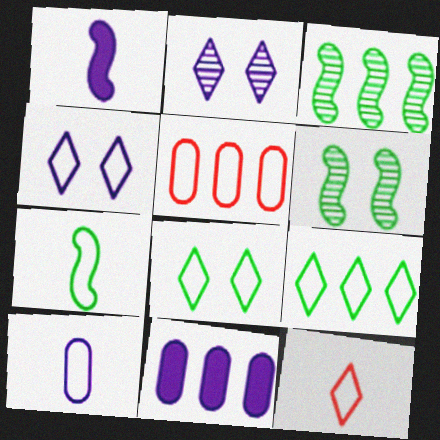[[4, 5, 7], 
[4, 9, 12], 
[6, 11, 12], 
[7, 10, 12]]